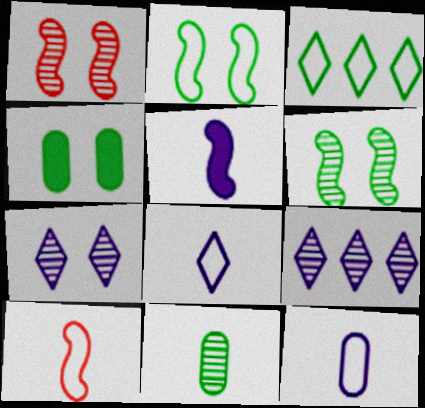[[1, 9, 11], 
[4, 9, 10]]